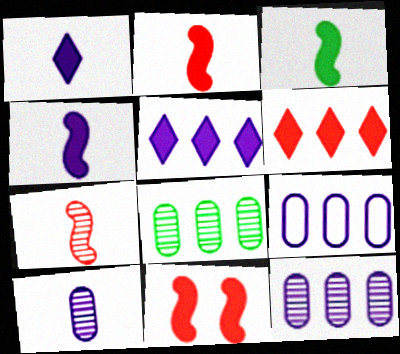[[2, 3, 4]]